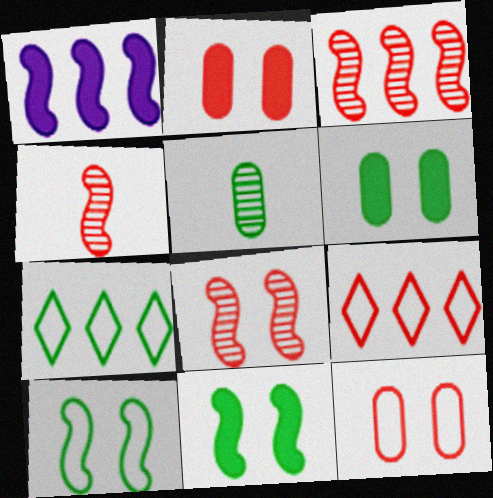[[1, 4, 10], 
[2, 4, 9], 
[3, 4, 8], 
[5, 7, 11]]